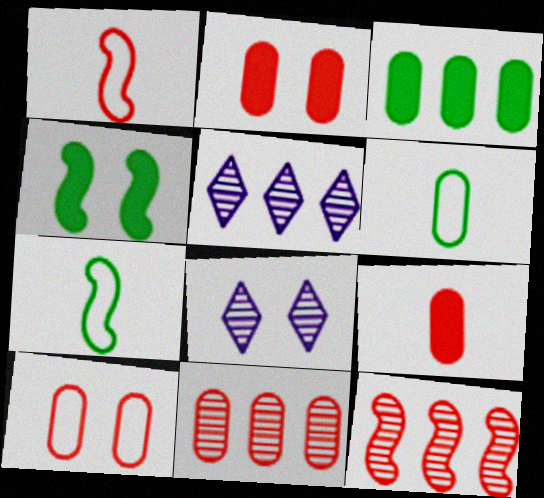[[1, 3, 8], 
[2, 5, 7], 
[4, 8, 10], 
[9, 10, 11]]